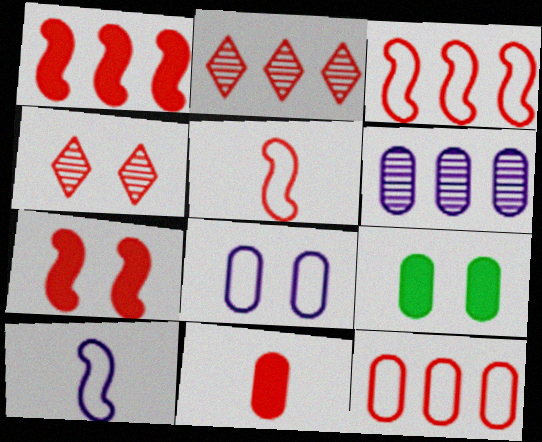[[1, 2, 12], 
[2, 9, 10], 
[3, 4, 11]]